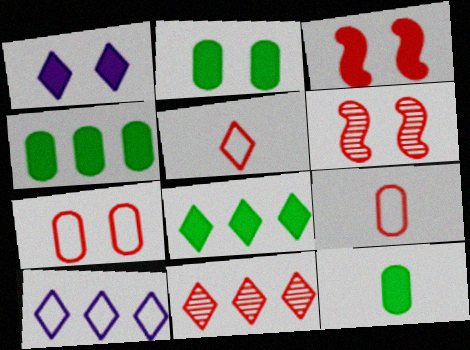[[1, 2, 3], 
[2, 4, 12], 
[3, 9, 11], 
[6, 10, 12], 
[8, 10, 11]]